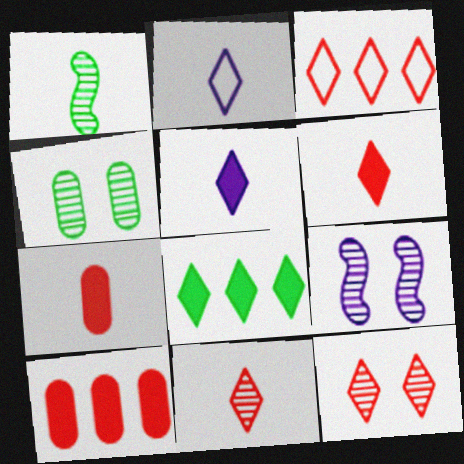[[1, 2, 7], 
[2, 8, 12], 
[3, 6, 12], 
[4, 9, 12]]